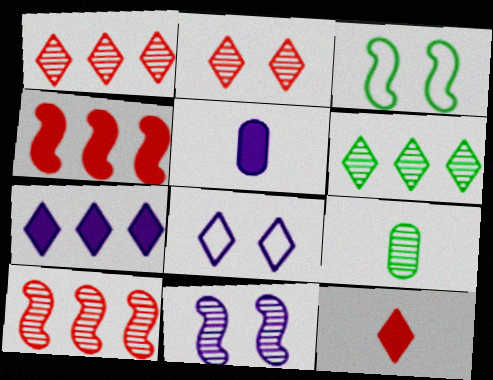[[1, 3, 5], 
[1, 9, 11], 
[4, 8, 9], 
[6, 8, 12]]